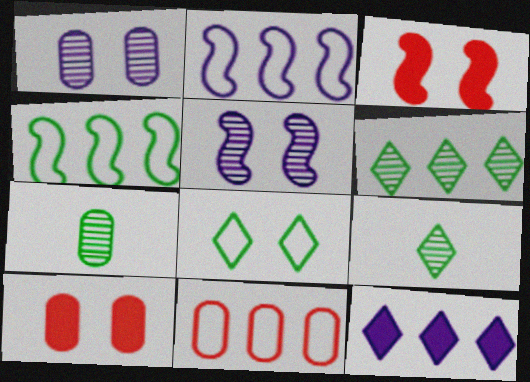[[1, 3, 8], 
[2, 9, 10], 
[5, 8, 10]]